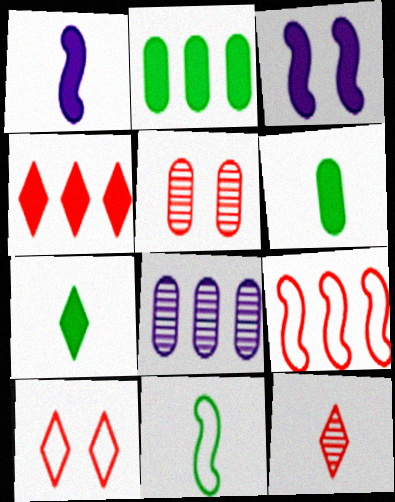[[3, 4, 6], 
[4, 10, 12]]